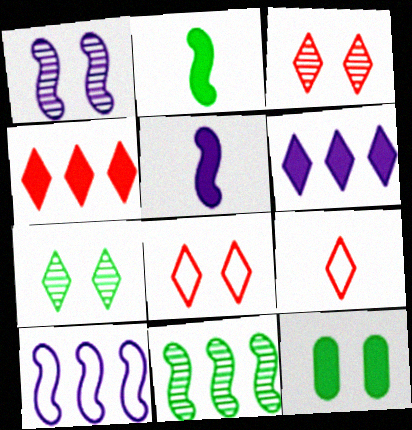[[1, 5, 10], 
[1, 8, 12], 
[3, 4, 9], 
[4, 5, 12], 
[6, 7, 9]]